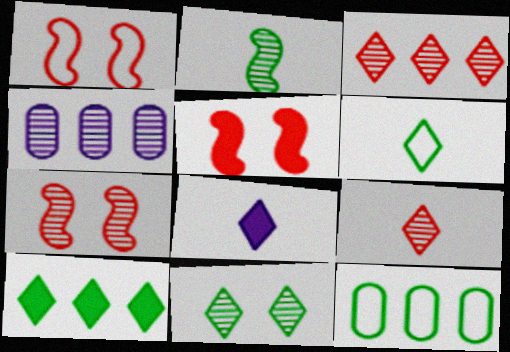[[1, 5, 7], 
[4, 5, 6], 
[6, 8, 9], 
[6, 10, 11], 
[7, 8, 12]]